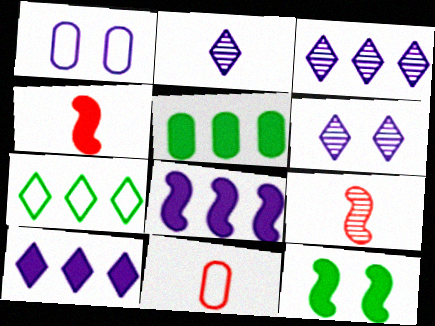[[1, 2, 8], 
[2, 3, 6], 
[3, 11, 12], 
[4, 8, 12]]